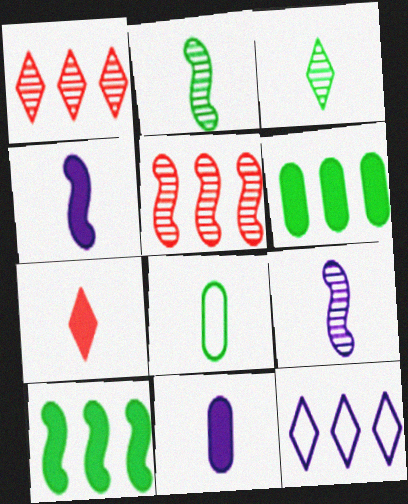[[5, 6, 12], 
[7, 8, 9]]